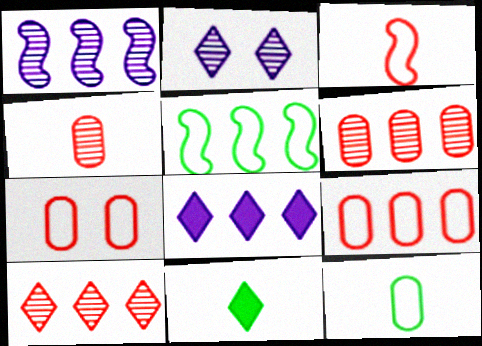[[1, 7, 11], 
[5, 6, 8]]